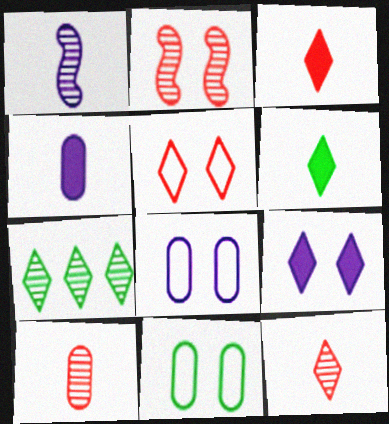[[2, 9, 11]]